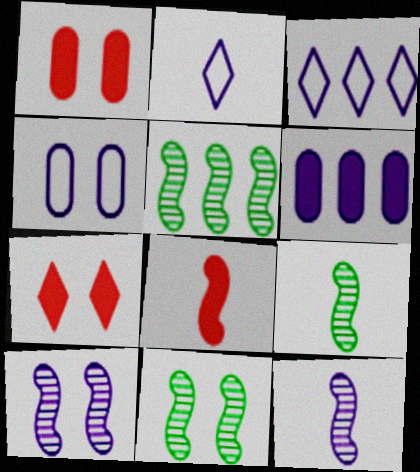[[1, 2, 5], 
[1, 3, 9], 
[2, 6, 10], 
[4, 7, 11], 
[5, 9, 11]]